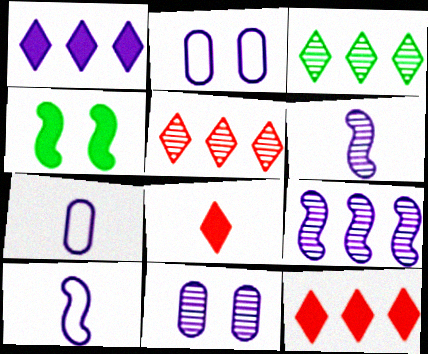[[1, 2, 6], 
[1, 10, 11], 
[4, 5, 7]]